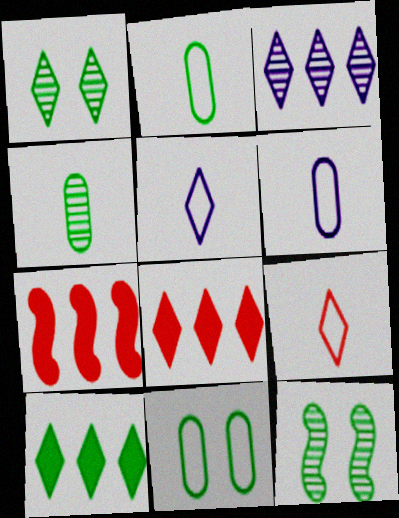[[1, 5, 8], 
[1, 6, 7], 
[2, 10, 12], 
[6, 8, 12]]